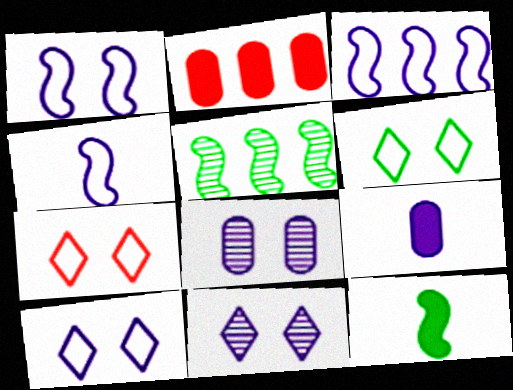[[1, 3, 4], 
[3, 9, 11], 
[5, 7, 9], 
[6, 7, 10]]